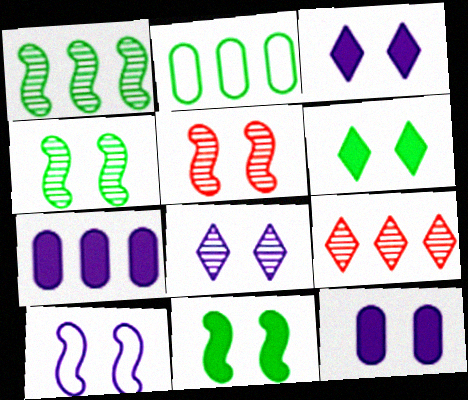[[5, 10, 11], 
[8, 10, 12]]